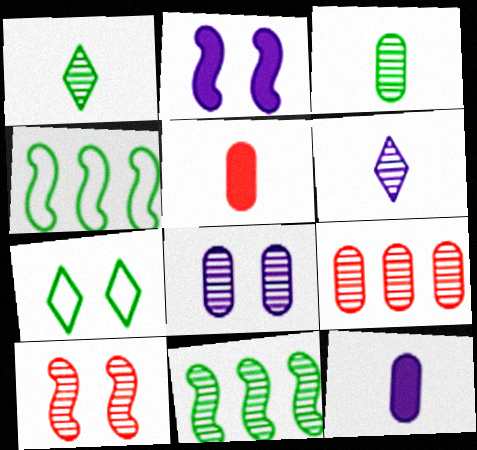[[3, 8, 9]]